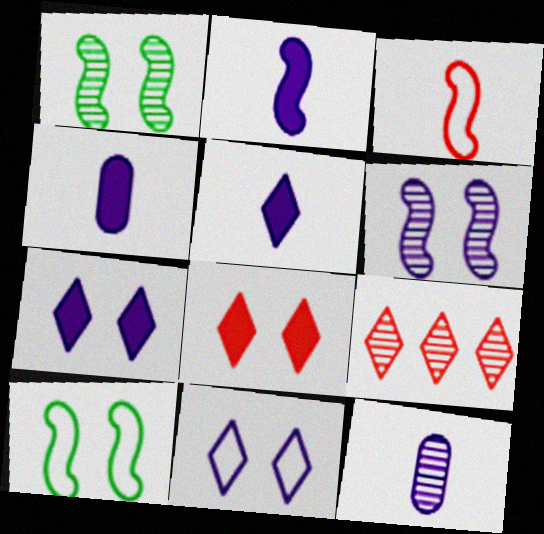[[1, 9, 12], 
[2, 4, 5], 
[4, 9, 10]]